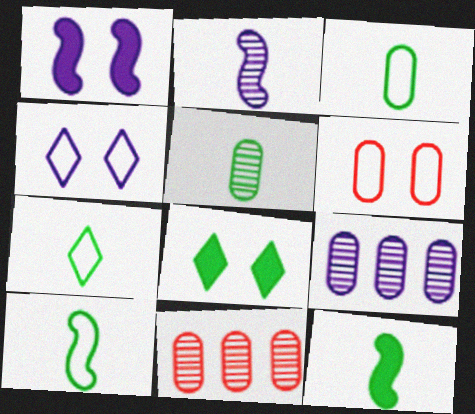[[1, 7, 11], 
[3, 7, 10], 
[4, 11, 12], 
[5, 7, 12]]